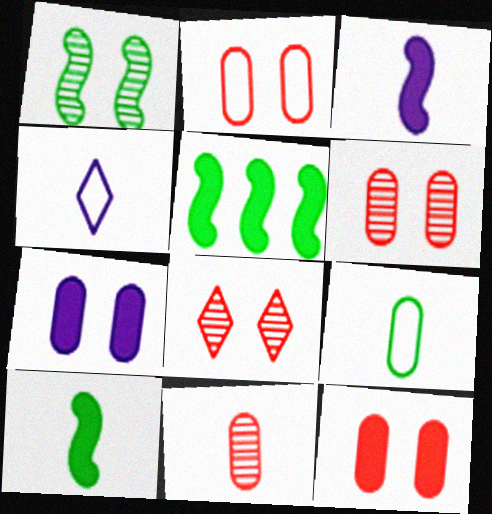[[2, 6, 12], 
[4, 5, 6], 
[4, 10, 11]]